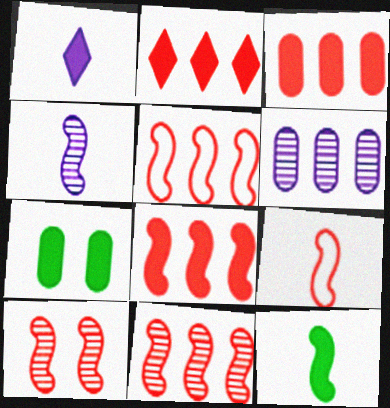[[1, 7, 8], 
[2, 3, 8], 
[4, 9, 12], 
[5, 8, 11], 
[8, 9, 10]]